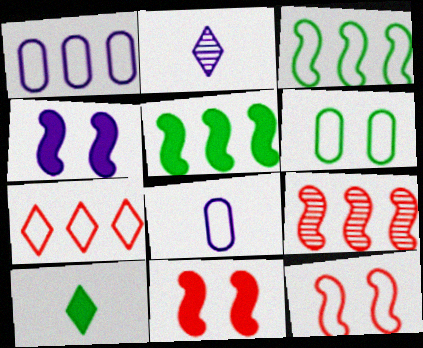[[1, 2, 4], 
[1, 3, 7]]